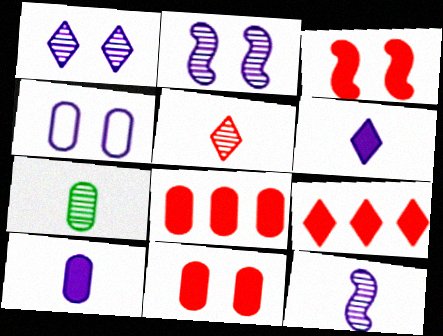[[4, 7, 8], 
[5, 7, 12]]